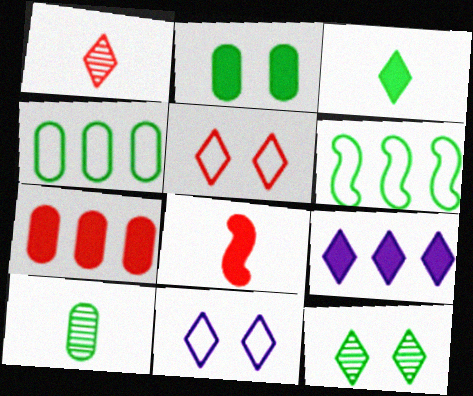[[2, 4, 10], 
[2, 8, 9]]